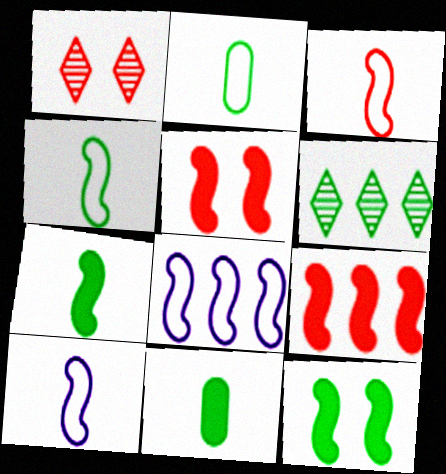[[1, 8, 11], 
[2, 6, 12], 
[3, 4, 10]]